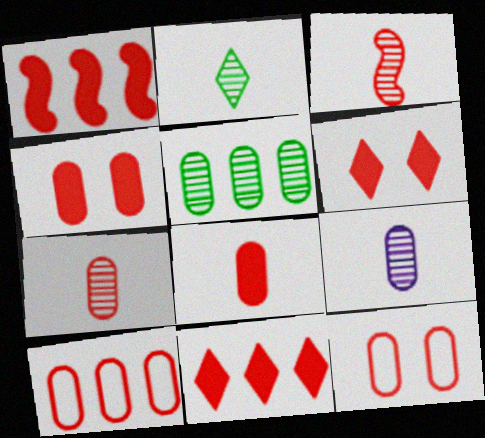[[1, 6, 8], 
[2, 3, 9], 
[3, 6, 10], 
[3, 11, 12], 
[4, 7, 10]]